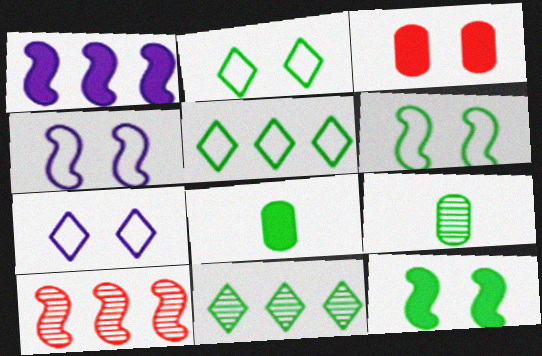[[5, 9, 12], 
[6, 8, 11], 
[7, 8, 10]]